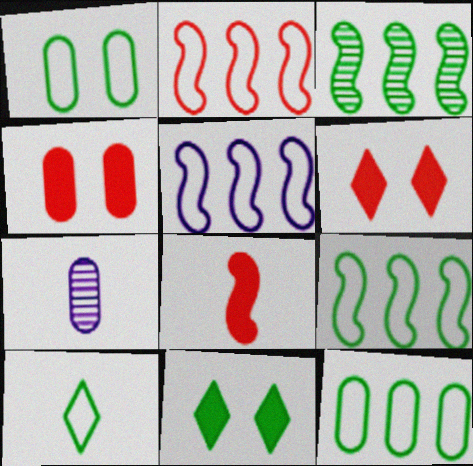[[1, 9, 10], 
[2, 5, 9], 
[2, 7, 11], 
[4, 7, 12], 
[6, 7, 9], 
[7, 8, 10]]